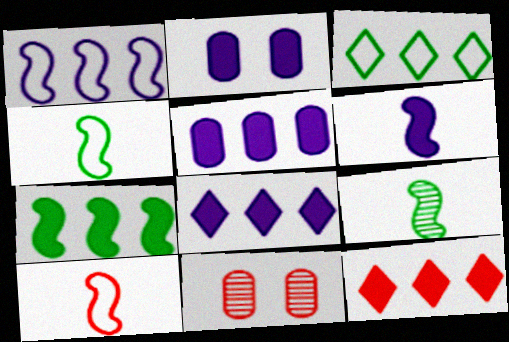[[2, 6, 8], 
[3, 6, 11], 
[4, 8, 11], 
[5, 7, 12], 
[6, 9, 10], 
[10, 11, 12]]